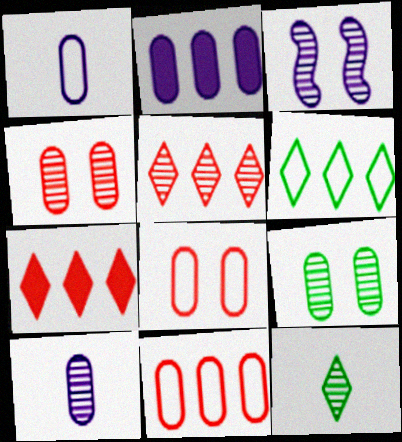[]